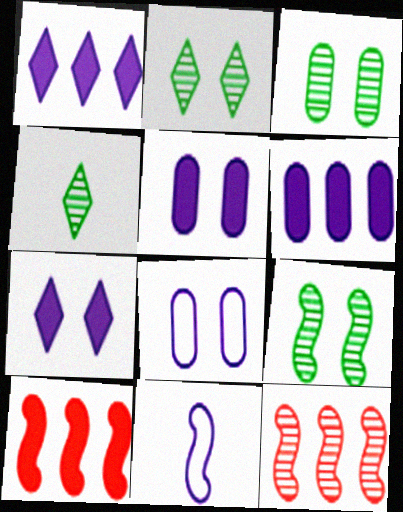[[2, 3, 9], 
[4, 8, 10], 
[9, 10, 11]]